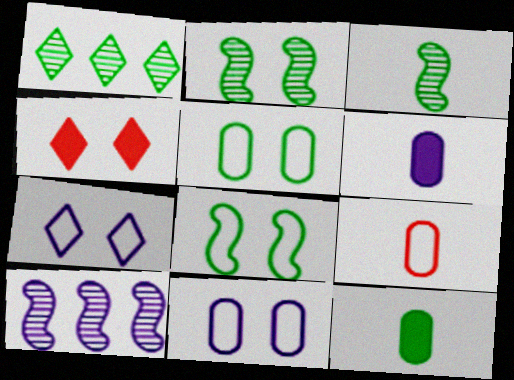[[1, 8, 12], 
[2, 4, 11], 
[6, 7, 10]]